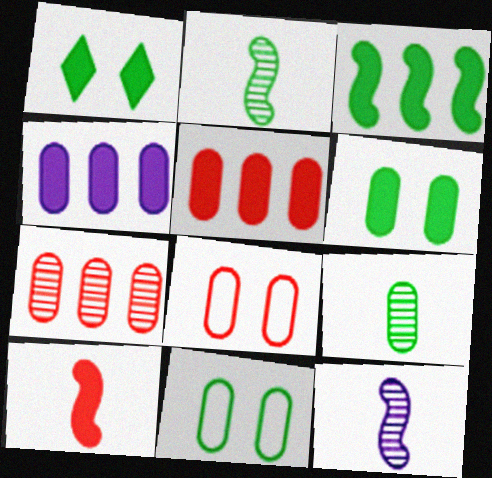[[1, 4, 10], 
[4, 8, 9]]